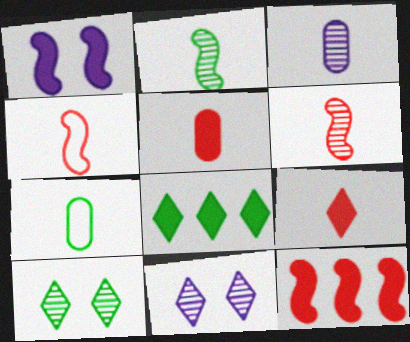[[1, 5, 8], 
[3, 5, 7], 
[7, 11, 12]]